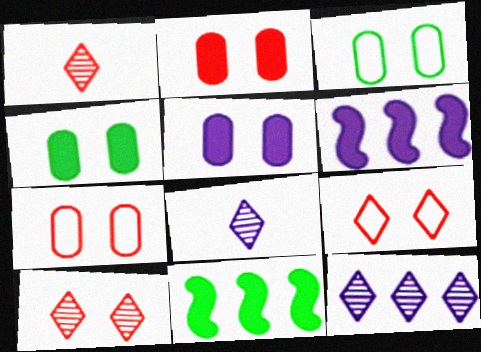[[1, 3, 6], 
[2, 4, 5], 
[7, 8, 11]]